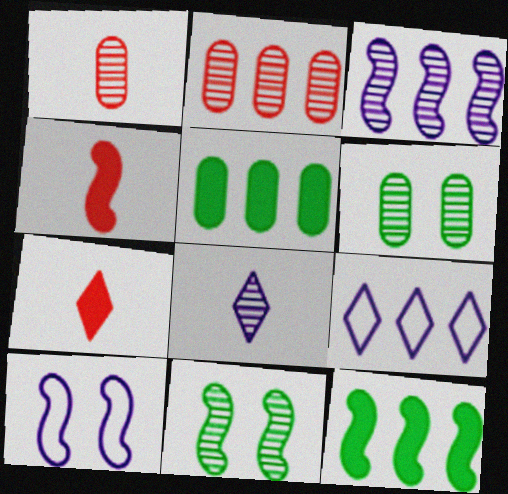[[2, 8, 11], 
[2, 9, 12], 
[4, 6, 9]]